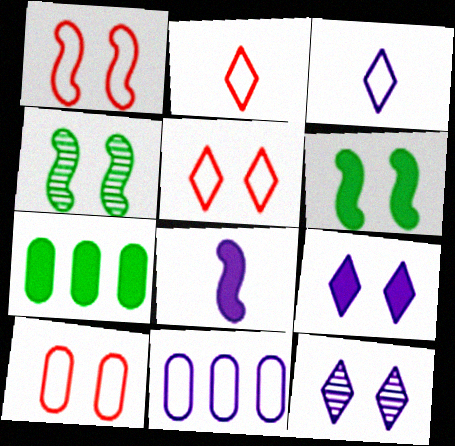[[1, 5, 10], 
[4, 9, 10], 
[6, 10, 12], 
[8, 11, 12]]